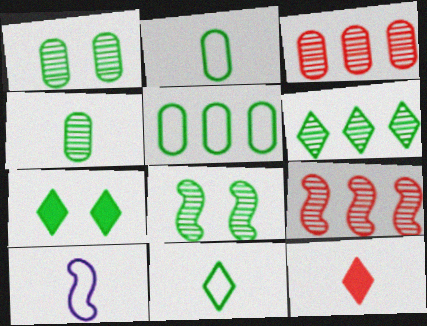[[3, 7, 10], 
[4, 6, 8], 
[4, 10, 12], 
[6, 7, 11]]